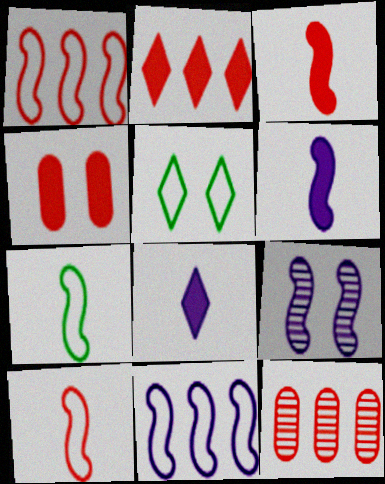[[1, 2, 12], 
[2, 3, 4], 
[4, 5, 9], 
[5, 6, 12], 
[6, 9, 11]]